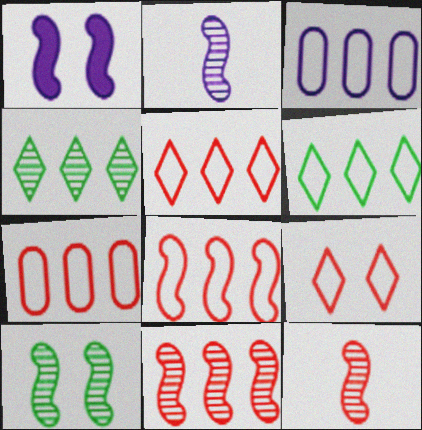[[2, 10, 11], 
[3, 6, 8], 
[5, 7, 8]]